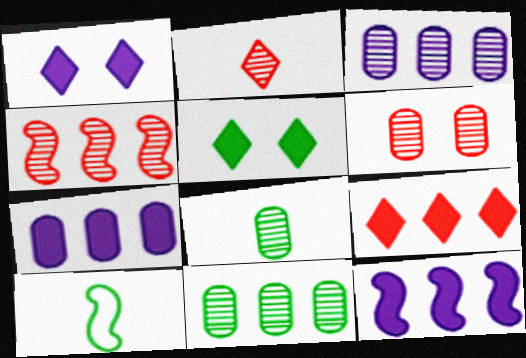[[2, 4, 6], 
[3, 6, 8], 
[5, 10, 11]]